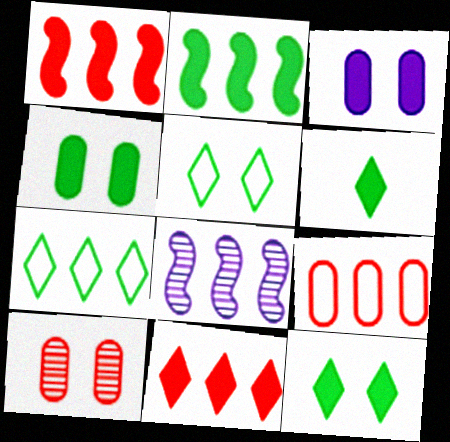[[1, 3, 6], 
[2, 4, 6]]